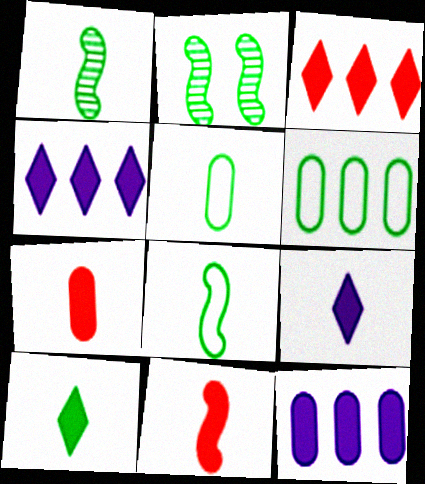[[1, 5, 10], 
[2, 6, 10]]